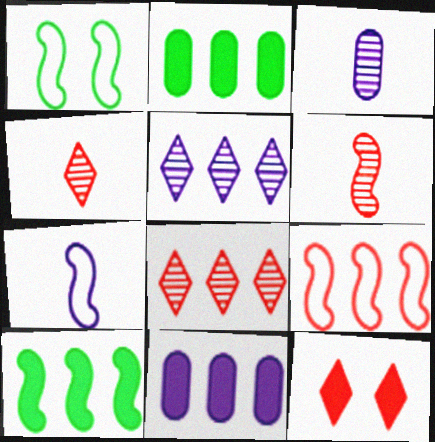[[1, 4, 11], 
[1, 7, 9], 
[2, 5, 9]]